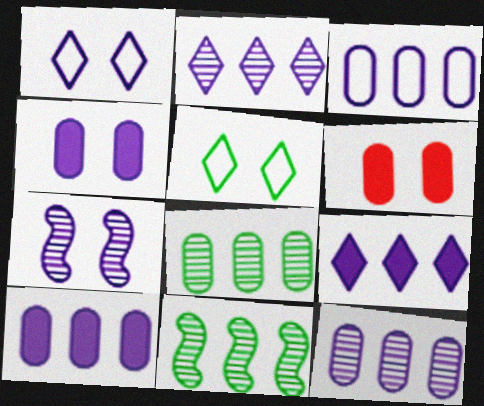[[1, 4, 7], 
[3, 10, 12], 
[5, 6, 7]]